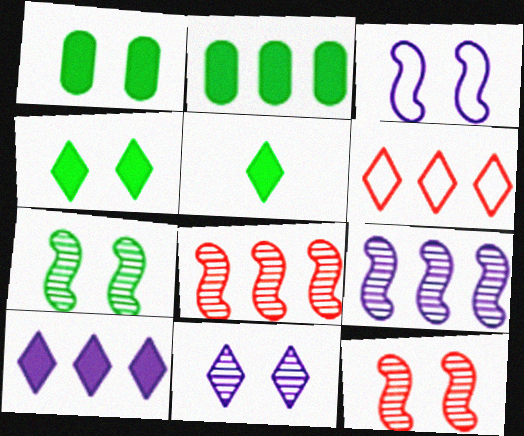[[2, 6, 9], 
[5, 6, 11]]